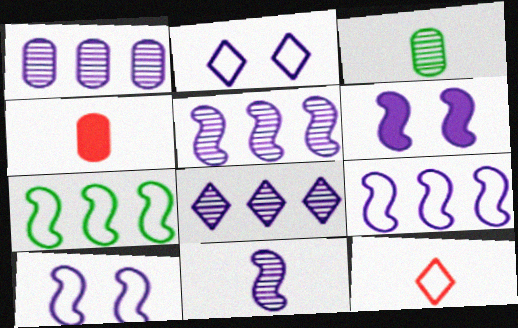[[1, 5, 8], 
[6, 9, 11]]